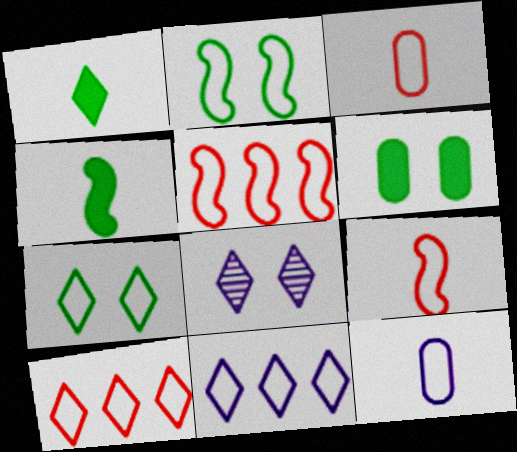[[1, 8, 10], 
[2, 3, 11], 
[2, 10, 12], 
[5, 7, 12]]